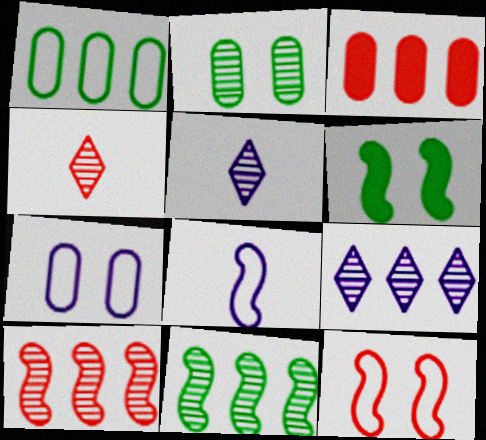[[2, 5, 10], 
[3, 4, 12], 
[6, 8, 10]]